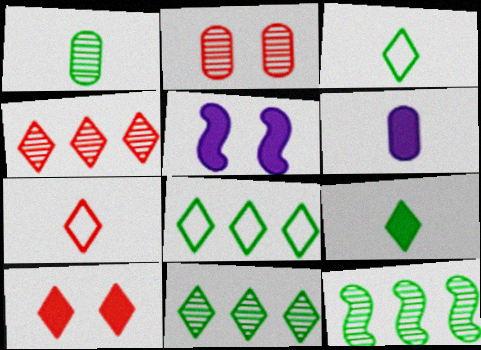[[4, 7, 10]]